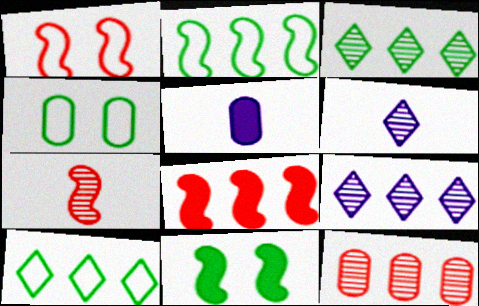[[1, 3, 5], 
[1, 7, 8], 
[4, 5, 12], 
[4, 6, 8]]